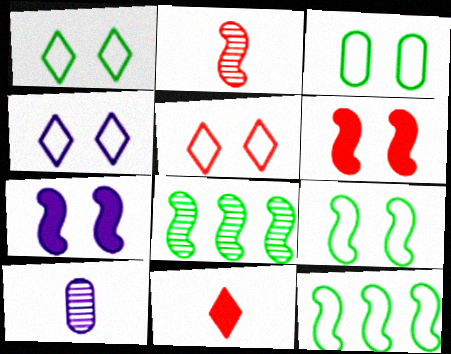[[1, 3, 9], 
[1, 4, 5], 
[2, 7, 12]]